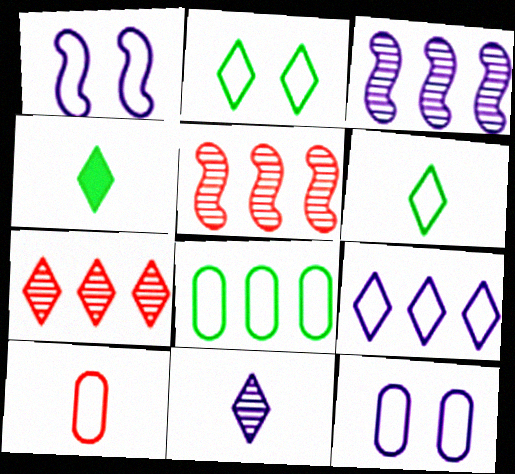[[4, 5, 12], 
[8, 10, 12]]